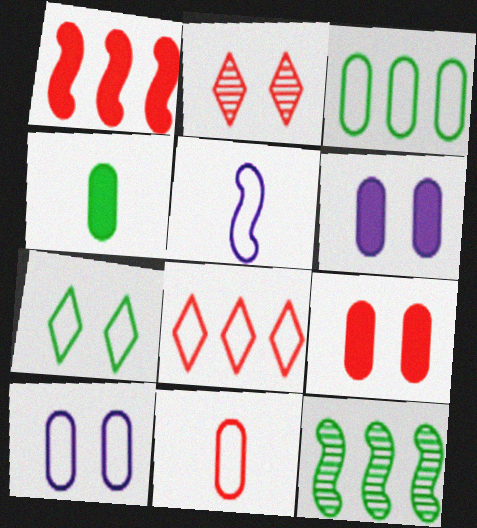[[1, 2, 11], 
[3, 10, 11], 
[4, 7, 12]]